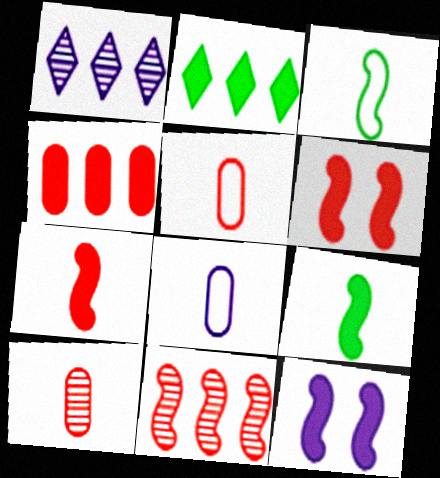[[1, 8, 12], 
[3, 11, 12]]